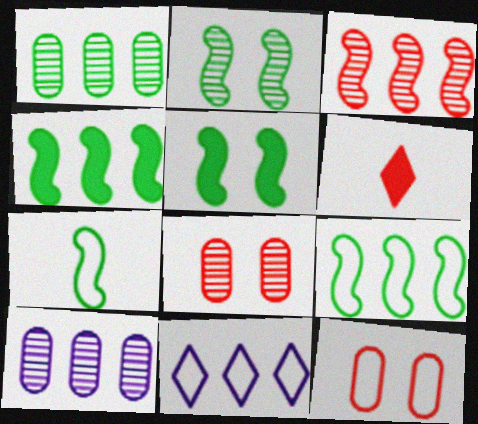[[2, 4, 7], 
[3, 6, 12], 
[7, 11, 12]]